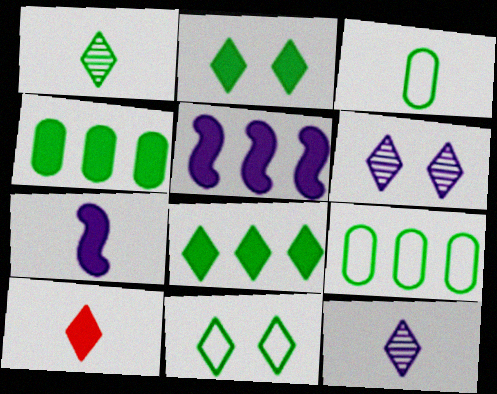[[1, 8, 11]]